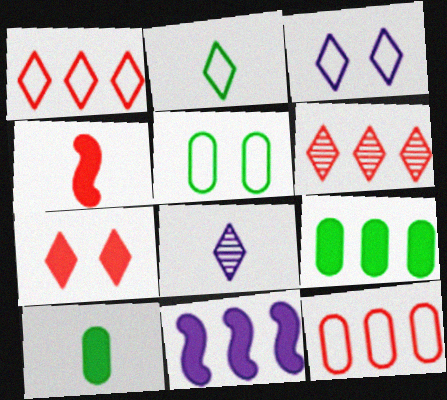[[1, 2, 3], 
[7, 10, 11]]